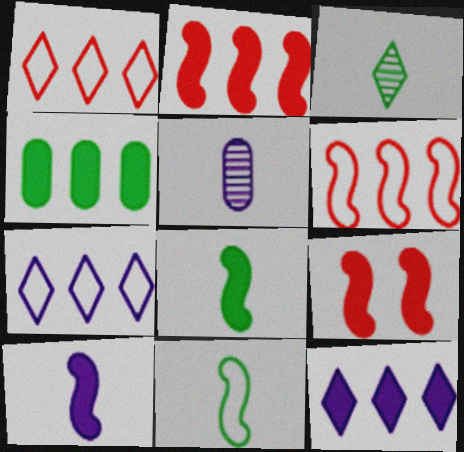[[2, 4, 12]]